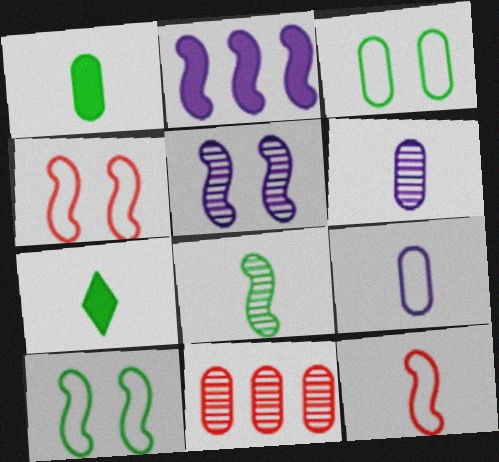[[2, 4, 8], 
[6, 7, 12]]